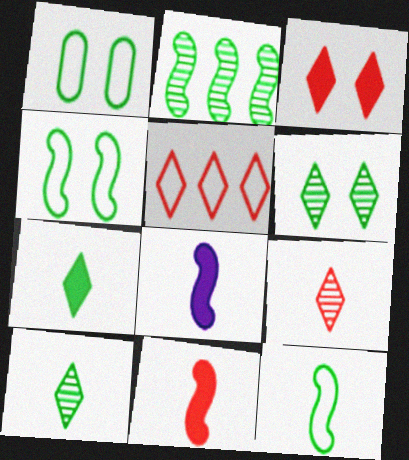[[1, 2, 7], 
[3, 5, 9]]